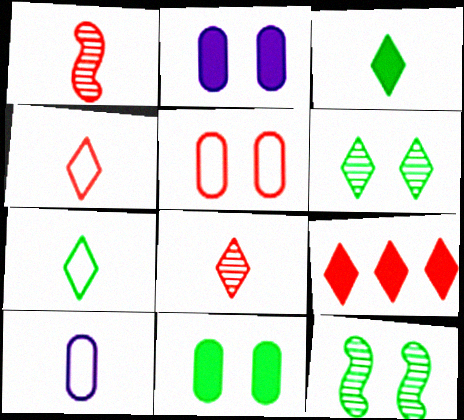[[1, 3, 10], 
[1, 5, 9], 
[9, 10, 12]]